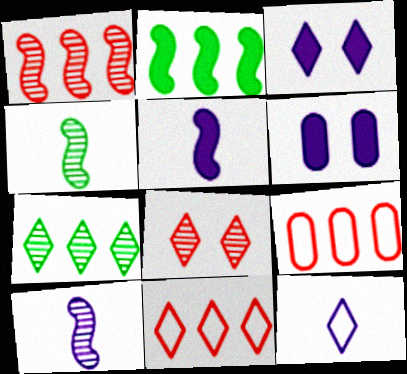[[3, 4, 9], 
[4, 6, 11]]